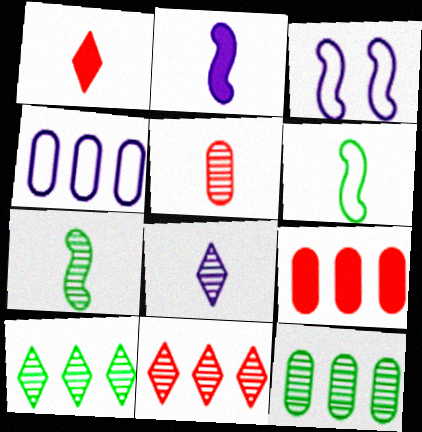[[1, 3, 12], 
[4, 9, 12], 
[5, 7, 8]]